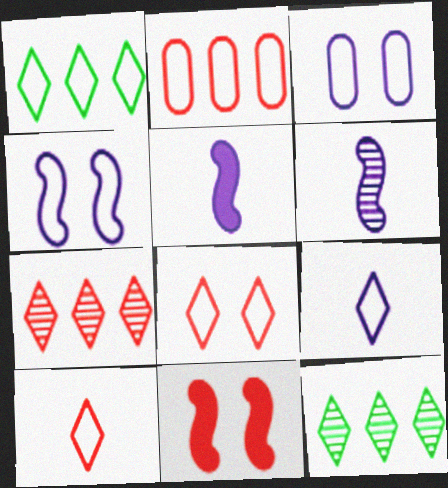[[1, 8, 9]]